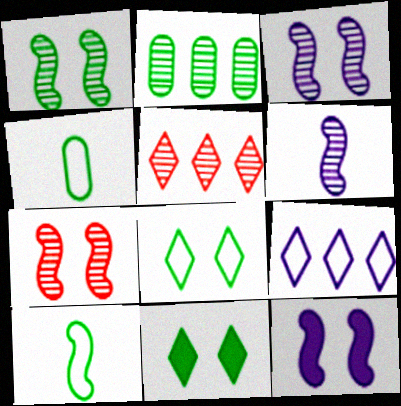[[1, 3, 7], 
[2, 10, 11], 
[4, 5, 12]]